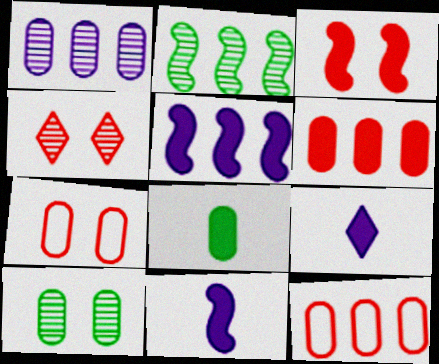[[1, 7, 8], 
[2, 7, 9], 
[3, 4, 7]]